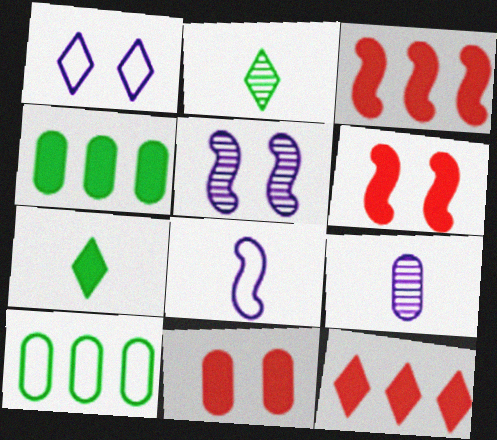[[1, 2, 12], 
[9, 10, 11]]